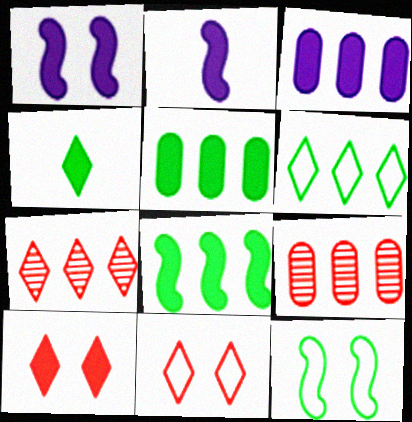[[2, 5, 10]]